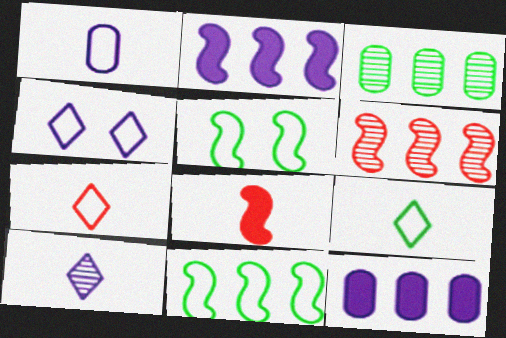[[2, 6, 11], 
[3, 4, 8]]